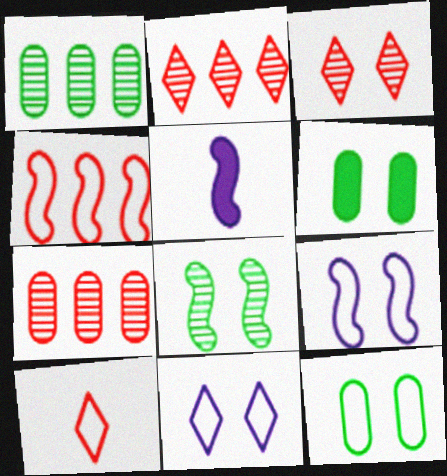[[2, 5, 12], 
[3, 6, 9], 
[4, 5, 8]]